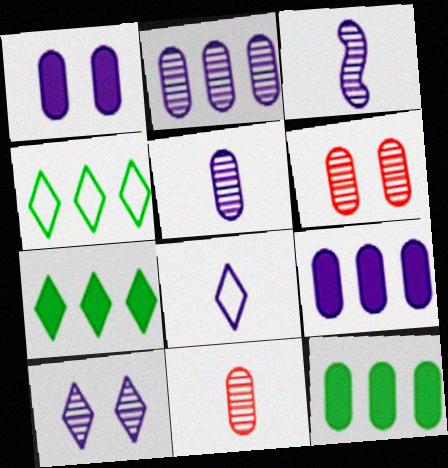[[2, 3, 10]]